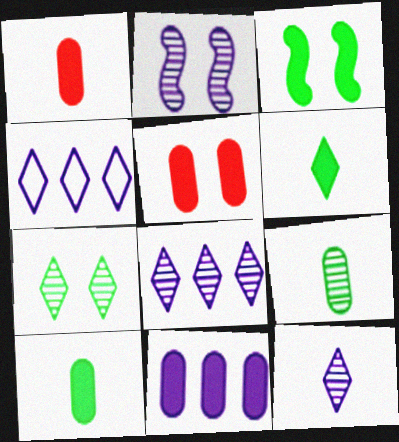[[5, 10, 11]]